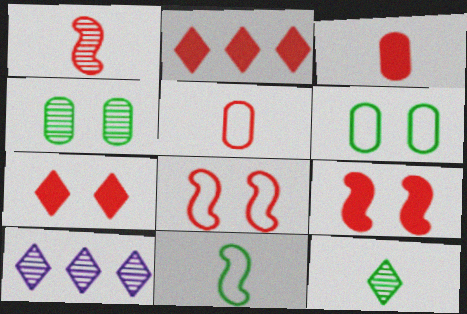[[1, 4, 10], 
[2, 3, 9]]